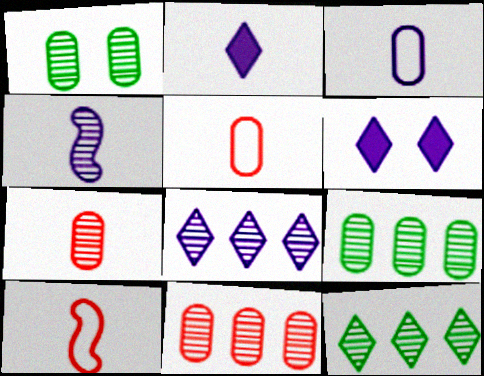[[2, 3, 4], 
[6, 9, 10]]